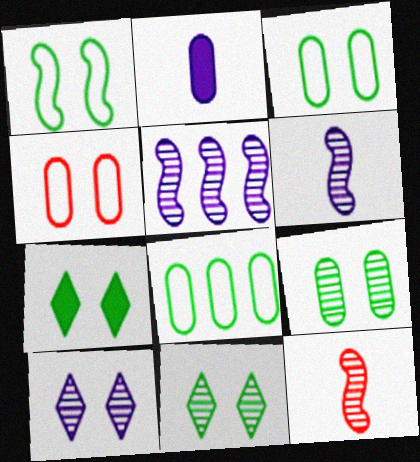[[1, 7, 9]]